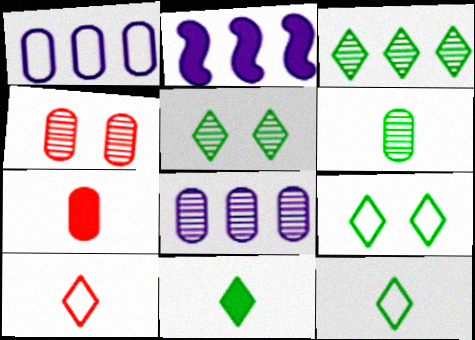[[2, 4, 12], 
[3, 9, 11], 
[4, 6, 8]]